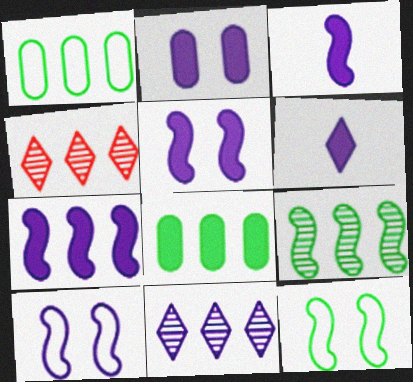[[1, 4, 7], 
[2, 6, 7], 
[3, 5, 7]]